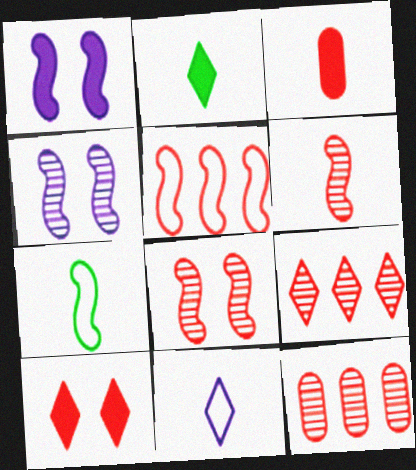[]